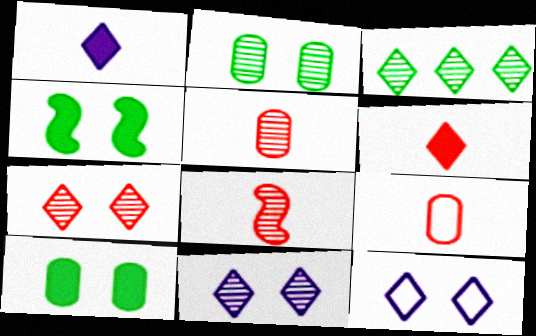[[3, 6, 12], 
[6, 8, 9]]